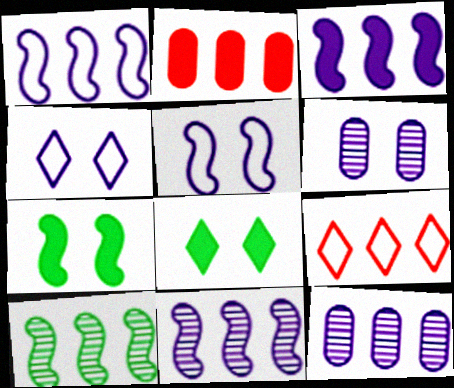[[1, 3, 11]]